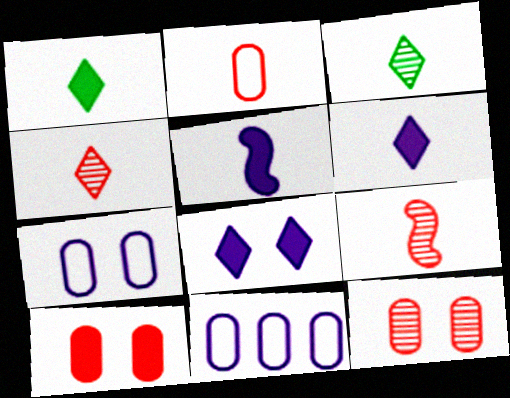[[2, 3, 5]]